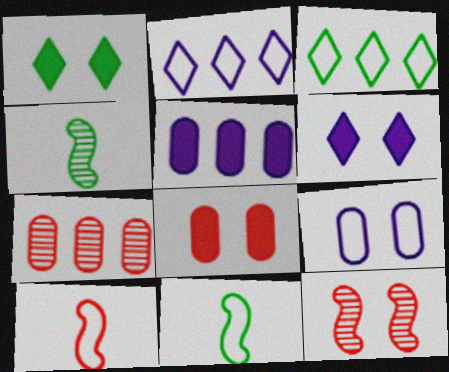[[1, 9, 12], 
[2, 4, 8], 
[3, 9, 10], 
[6, 7, 11]]